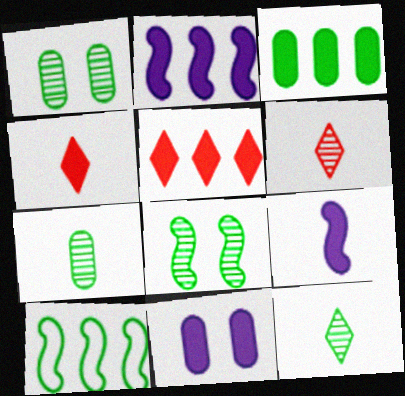[[2, 3, 5], 
[6, 10, 11]]